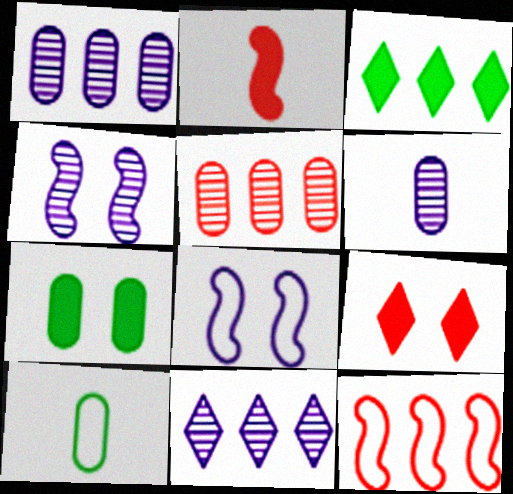[[1, 3, 12], 
[4, 6, 11]]